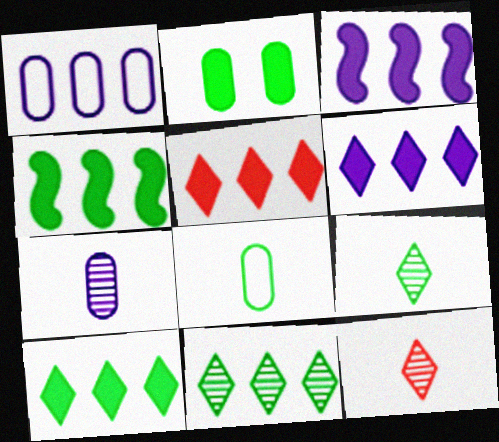[[5, 6, 10]]